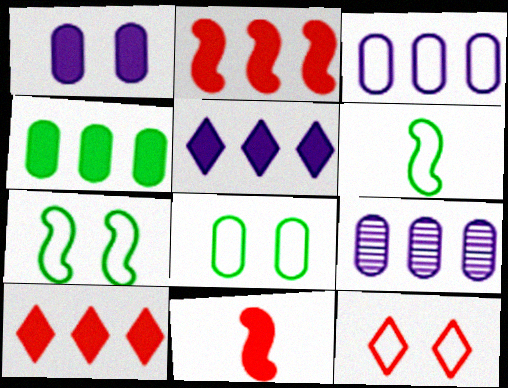[[2, 4, 5], 
[3, 6, 12]]